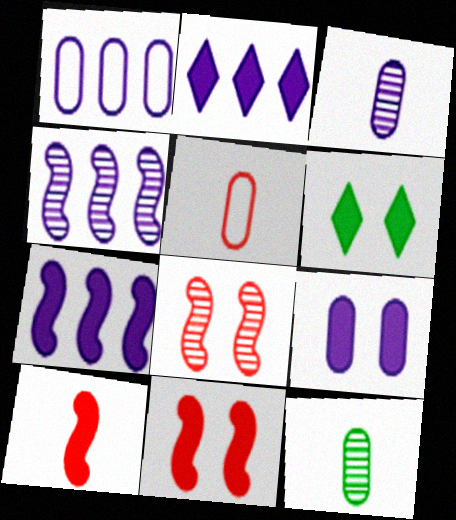[[1, 2, 4], 
[1, 3, 9], 
[4, 5, 6], 
[6, 9, 11]]